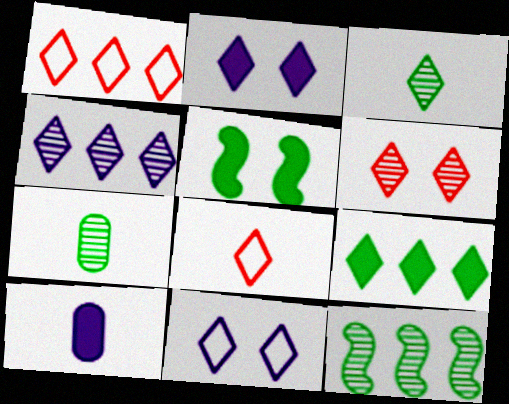[[1, 2, 3], 
[1, 4, 9], 
[3, 4, 6]]